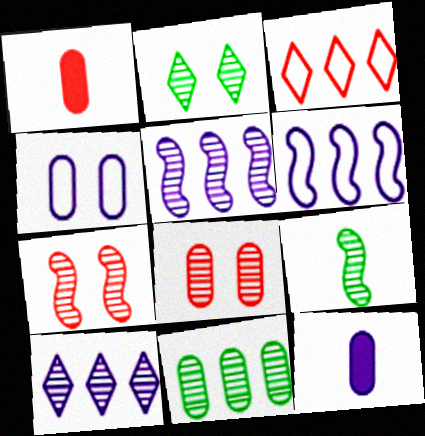[[1, 2, 6], 
[1, 3, 7], 
[1, 4, 11], 
[2, 9, 11], 
[5, 7, 9], 
[8, 9, 10]]